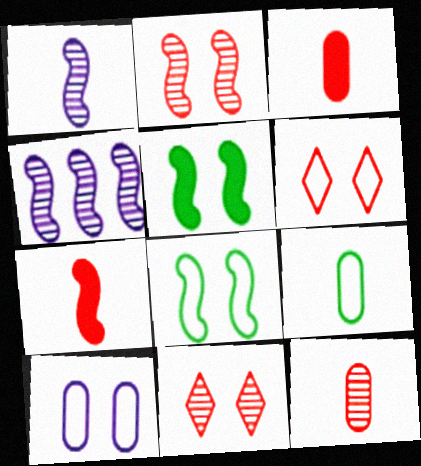[[4, 7, 8], 
[5, 10, 11], 
[6, 8, 10]]